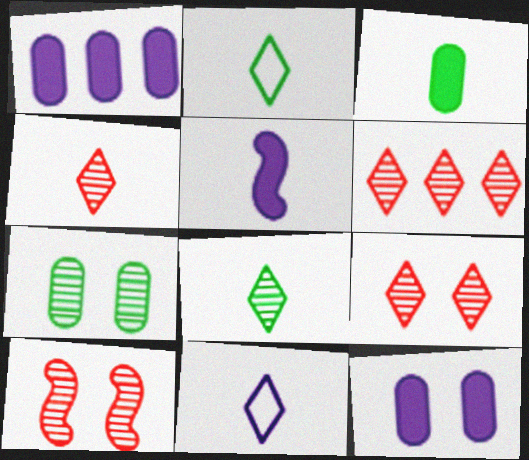[[1, 2, 10], 
[4, 6, 9]]